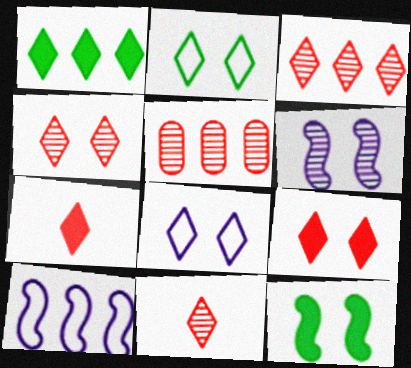[[1, 5, 10], 
[1, 8, 11], 
[3, 4, 11]]